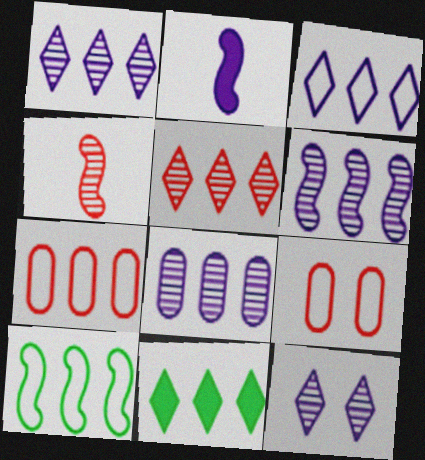[[1, 6, 8], 
[3, 5, 11], 
[3, 7, 10], 
[6, 7, 11]]